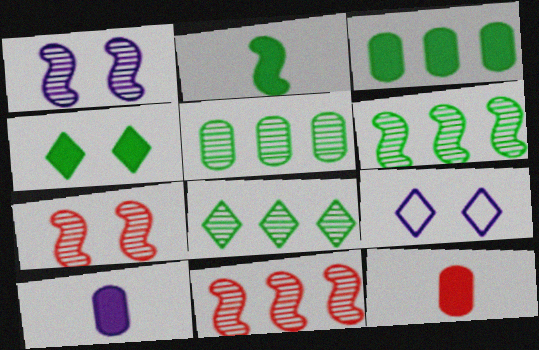[[2, 3, 4], 
[5, 6, 8], 
[6, 9, 12]]